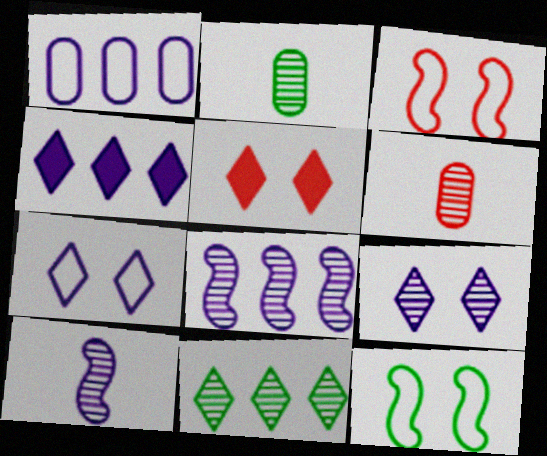[[1, 4, 8], 
[2, 3, 4], 
[4, 6, 12]]